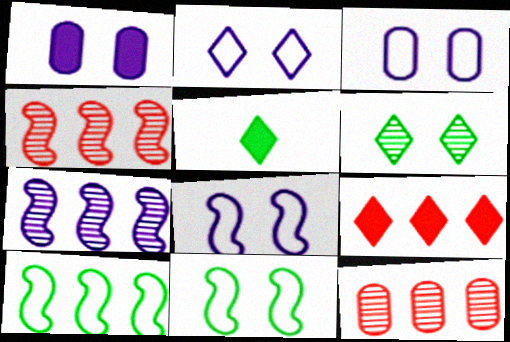[[2, 3, 8], 
[3, 4, 5], 
[5, 8, 12]]